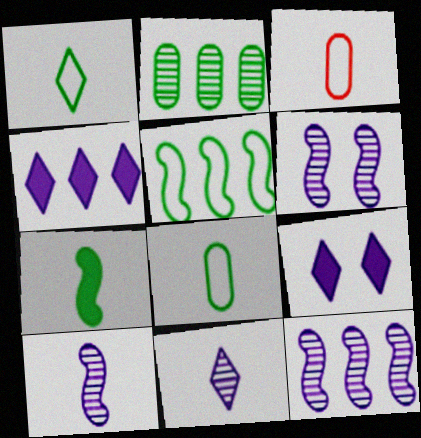[[3, 7, 11], 
[6, 10, 12]]